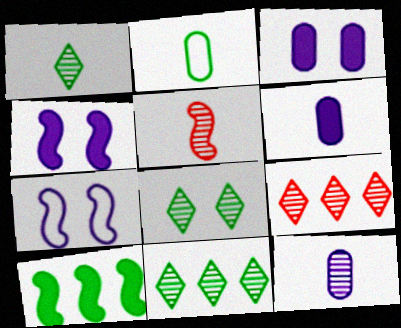[[1, 5, 12], 
[1, 8, 11], 
[2, 4, 9], 
[2, 8, 10], 
[5, 7, 10]]